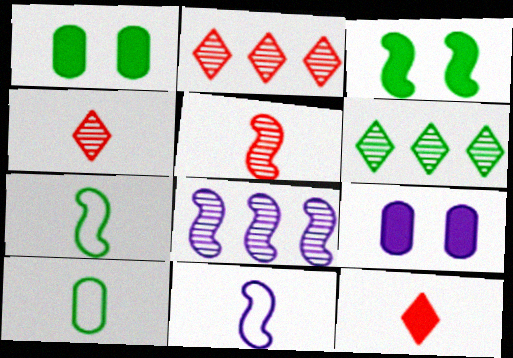[[1, 2, 11], 
[1, 6, 7], 
[2, 7, 9], 
[3, 6, 10]]